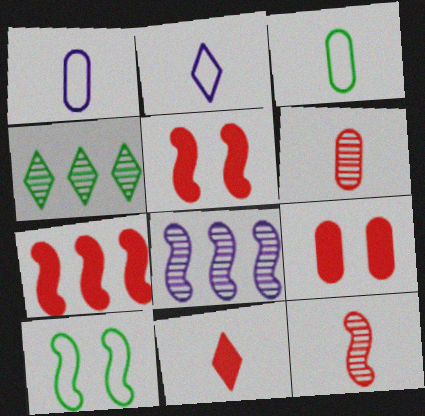[[1, 4, 5], 
[7, 9, 11]]